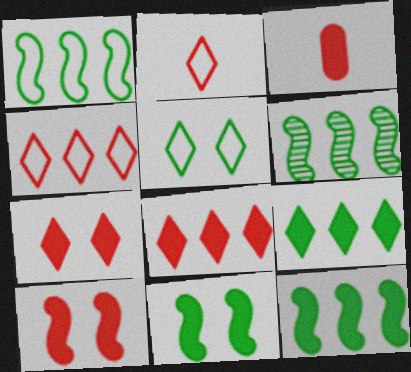[[1, 6, 12], 
[3, 8, 10]]